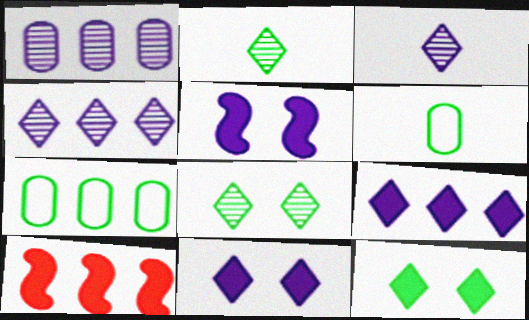[[4, 7, 10]]